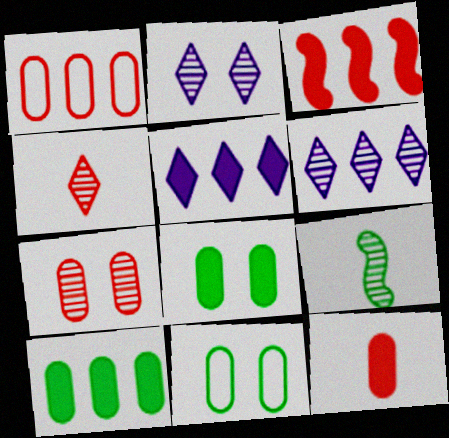[[1, 7, 12], 
[3, 5, 10], 
[6, 7, 9]]